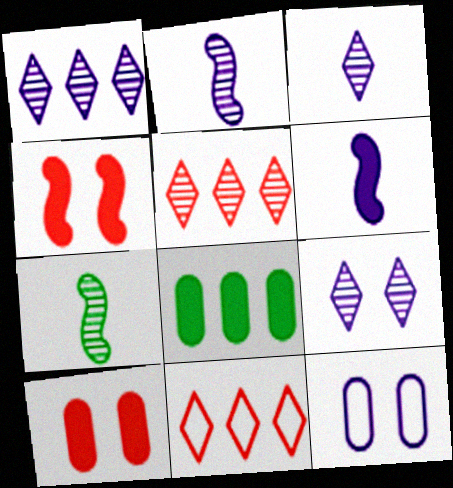[[1, 3, 9], 
[1, 6, 12]]